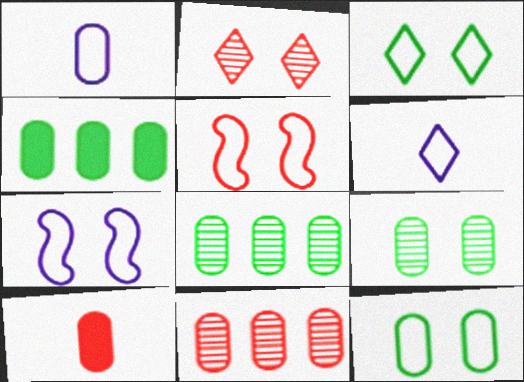[]